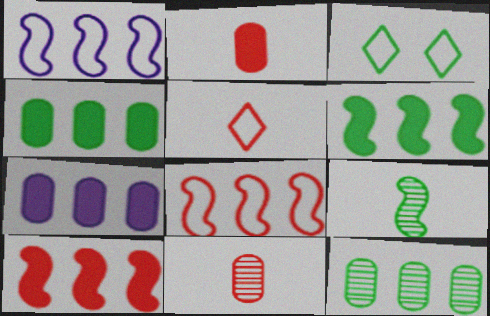[[3, 4, 9]]